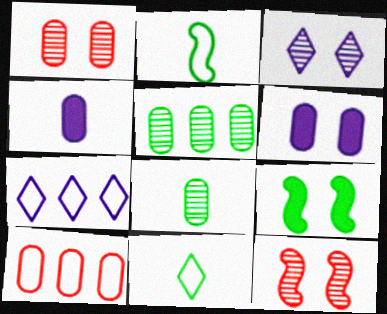[[5, 9, 11], 
[6, 8, 10]]